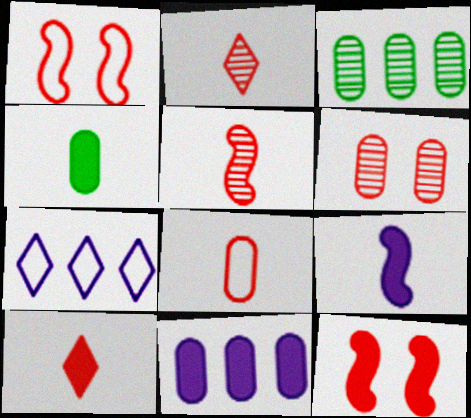[[4, 9, 10], 
[5, 8, 10]]